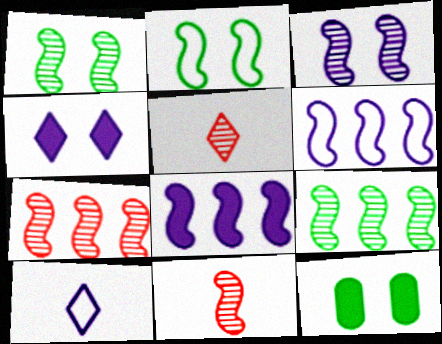[[2, 8, 11], 
[3, 9, 11], 
[5, 6, 12], 
[7, 10, 12]]